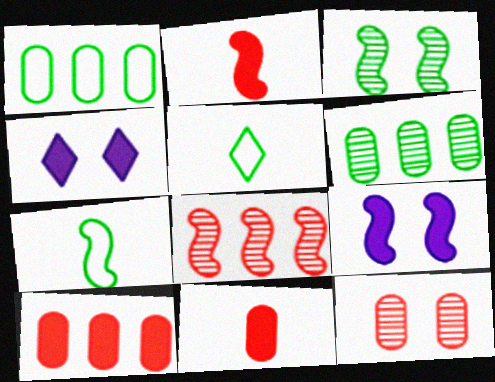[[7, 8, 9]]